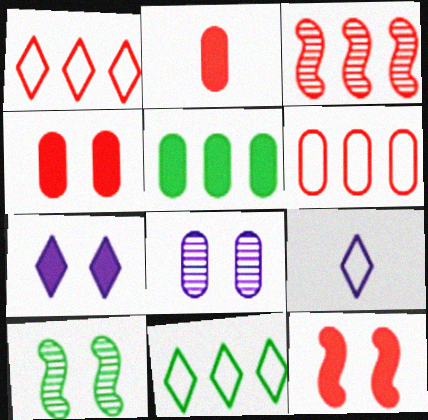[]